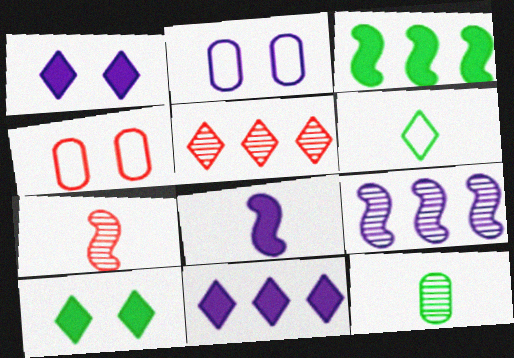[[1, 5, 6]]